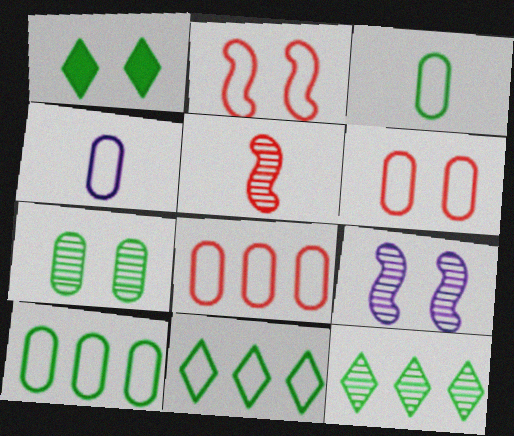[[1, 6, 9], 
[2, 4, 11], 
[4, 6, 10]]